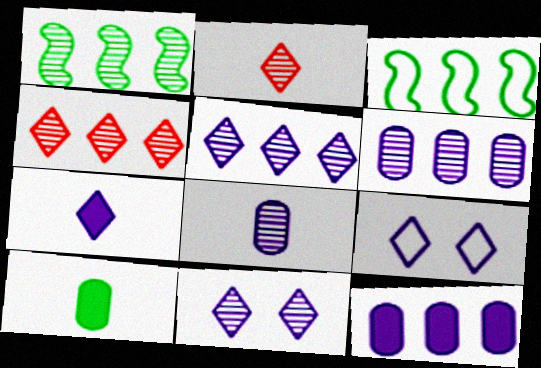[[1, 4, 6], 
[3, 4, 12], 
[5, 7, 9]]